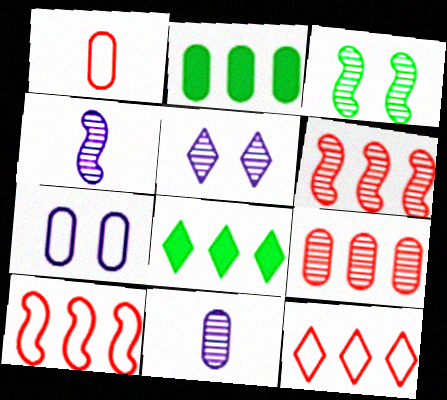[[3, 4, 6]]